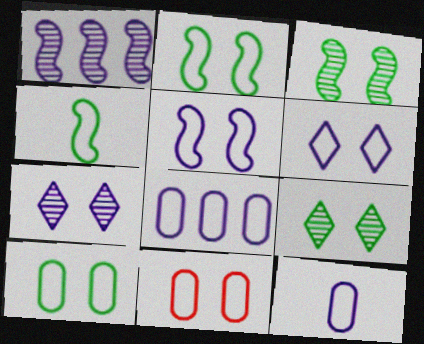[[2, 6, 11]]